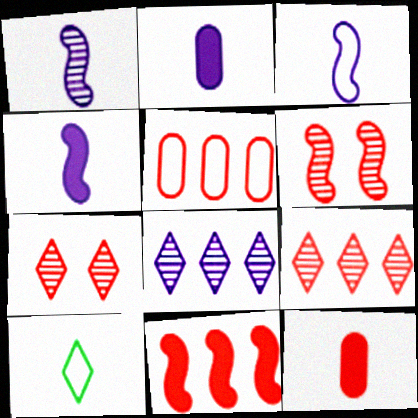[[1, 3, 4], 
[1, 10, 12], 
[5, 9, 11]]